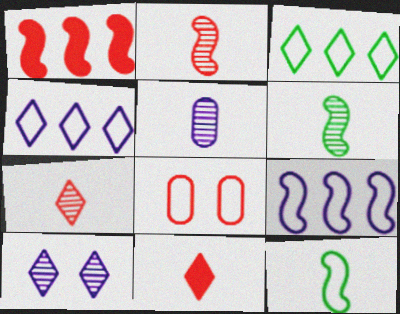[[1, 7, 8], 
[3, 10, 11], 
[4, 8, 12], 
[5, 6, 7], 
[5, 11, 12]]